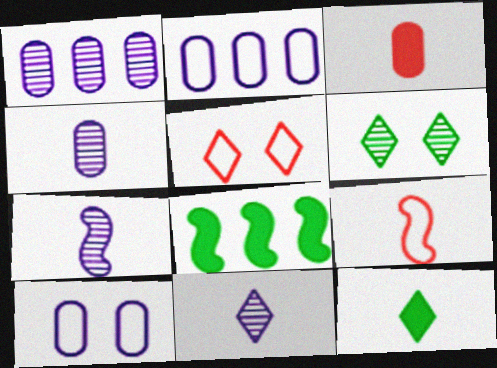[[4, 5, 8], 
[4, 7, 11], 
[4, 9, 12]]